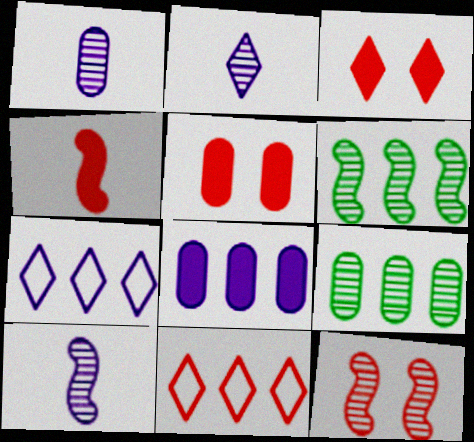[[1, 2, 10], 
[2, 9, 12], 
[6, 8, 11], 
[6, 10, 12]]